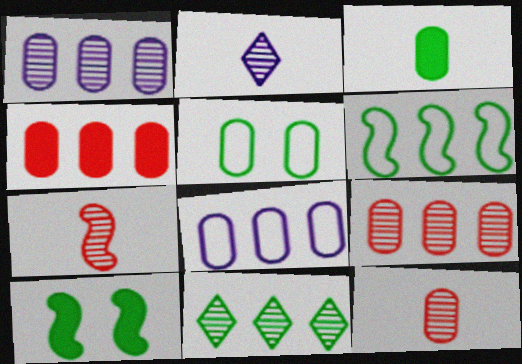[]